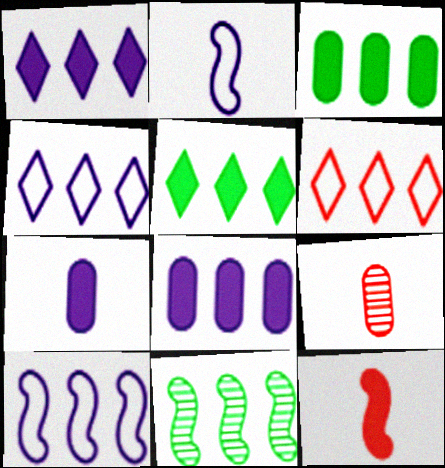[[6, 8, 11]]